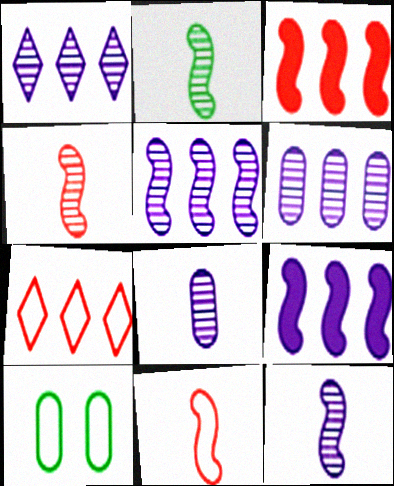[[1, 5, 6], 
[2, 4, 12]]